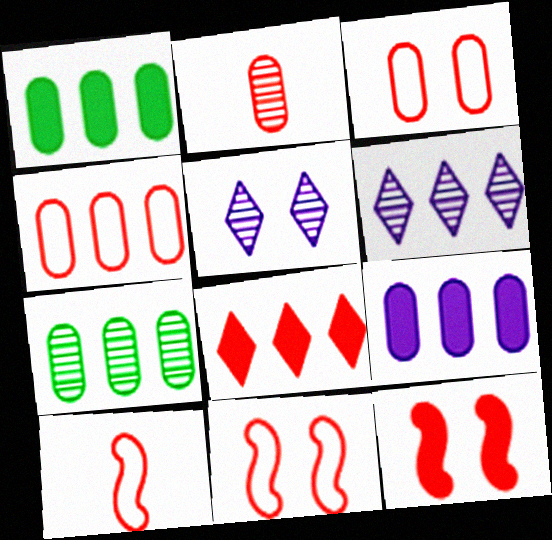[[1, 5, 10], 
[2, 8, 11], 
[4, 7, 9]]